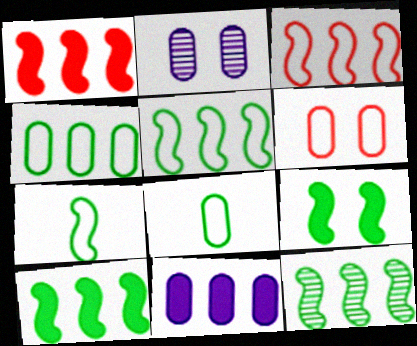[[5, 10, 12], 
[7, 9, 12]]